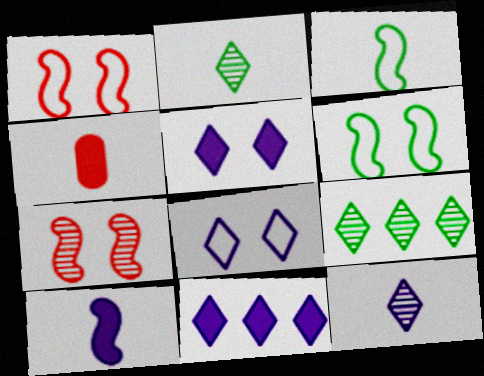[[3, 4, 12], 
[8, 11, 12]]